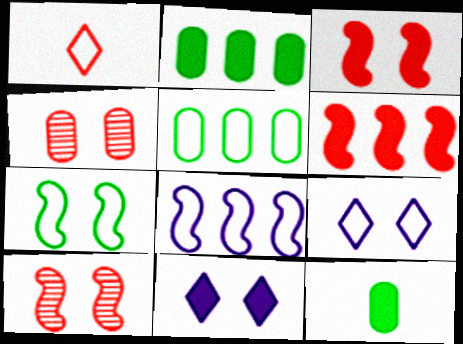[[1, 4, 6], 
[4, 7, 11], 
[6, 11, 12]]